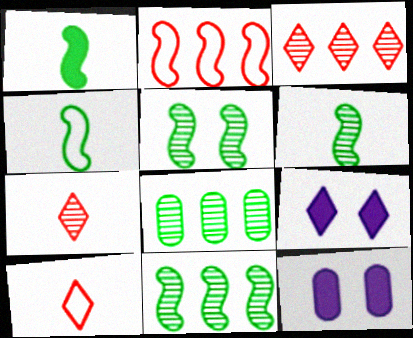[[1, 4, 6], 
[3, 4, 12], 
[5, 6, 11], 
[10, 11, 12]]